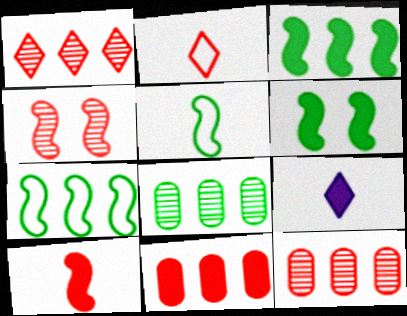[[2, 4, 11], 
[6, 9, 11]]